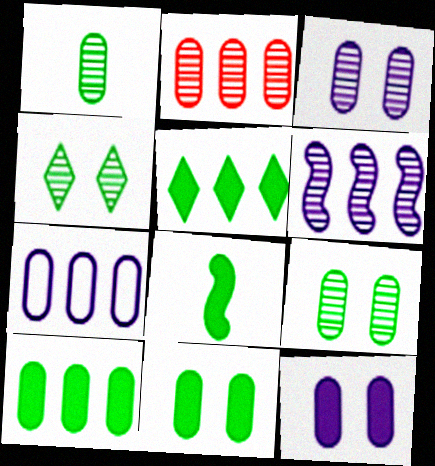[[1, 2, 3], 
[2, 7, 10], 
[5, 8, 11]]